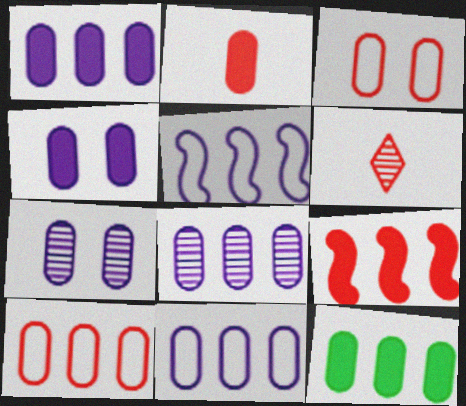[[1, 8, 11], 
[2, 4, 12], 
[3, 6, 9], 
[8, 10, 12]]